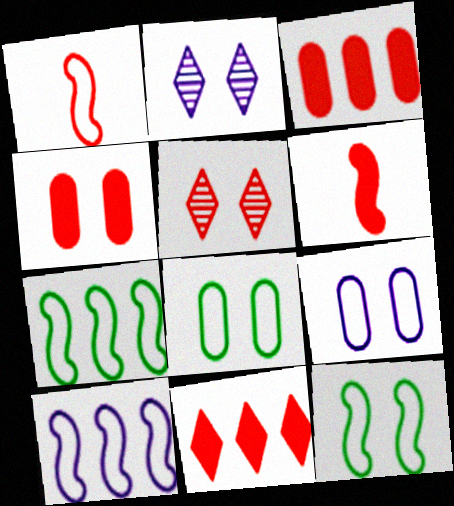[[1, 3, 5], 
[1, 10, 12], 
[2, 4, 12], 
[4, 6, 11]]